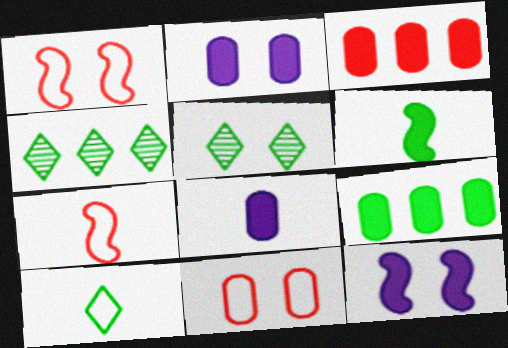[[1, 2, 5], 
[1, 4, 8], 
[2, 4, 7], 
[5, 11, 12]]